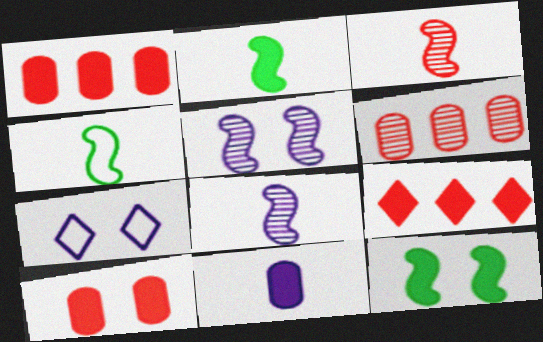[[2, 6, 7], 
[9, 11, 12]]